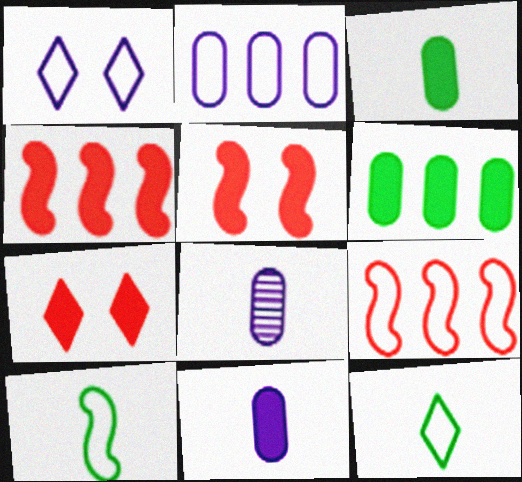[]